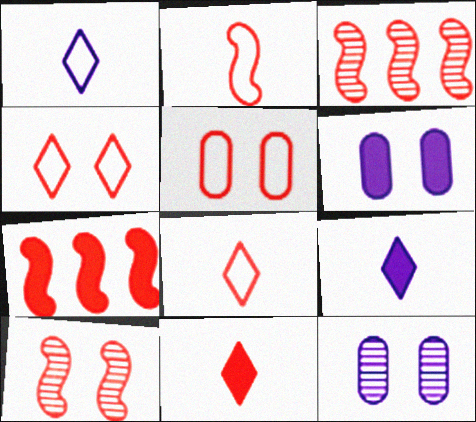[[2, 7, 10], 
[3, 5, 11]]